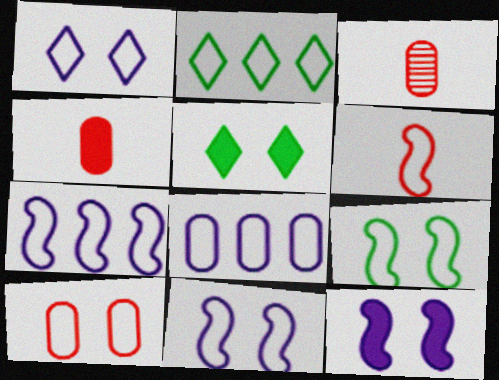[[1, 9, 10], 
[2, 3, 12], 
[3, 5, 7], 
[6, 7, 9]]